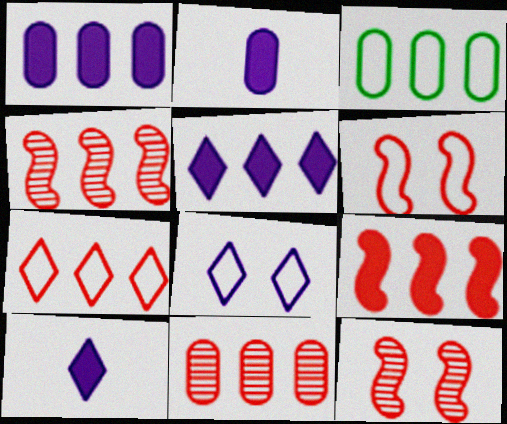[[1, 3, 11], 
[3, 4, 5], 
[3, 10, 12], 
[7, 9, 11]]